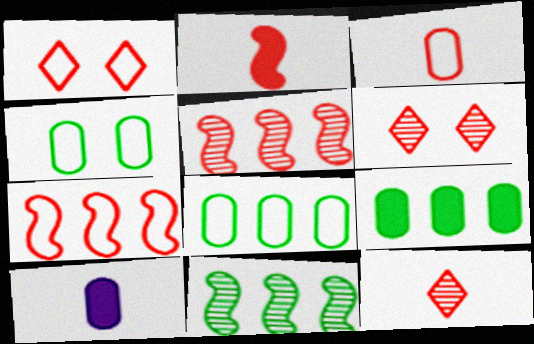[[1, 3, 7], 
[1, 10, 11], 
[2, 3, 12]]